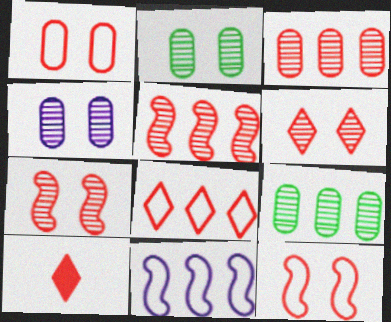[[1, 5, 10], 
[2, 10, 11], 
[3, 10, 12], 
[6, 8, 10]]